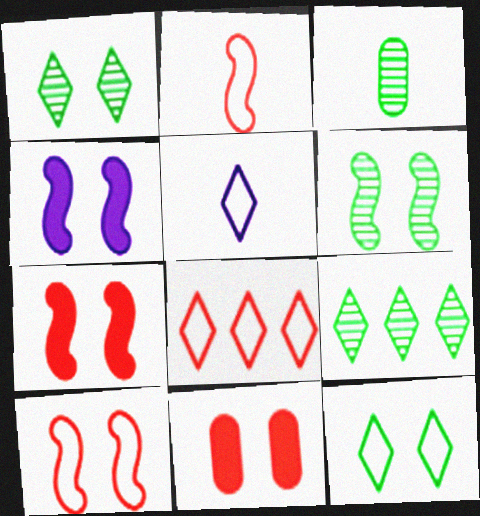[[3, 4, 8], 
[3, 6, 9], 
[4, 6, 10], 
[5, 8, 12]]